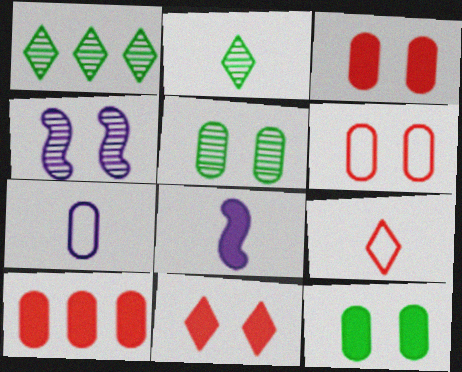[[1, 6, 8], 
[5, 7, 10]]